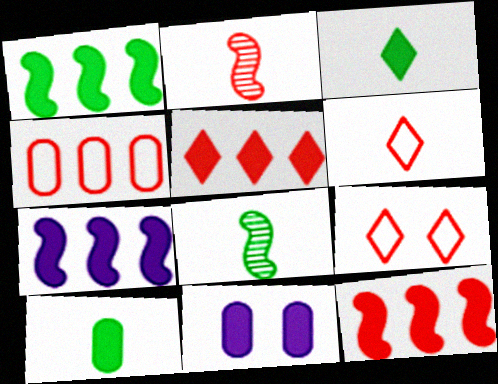[[1, 7, 12], 
[3, 11, 12]]